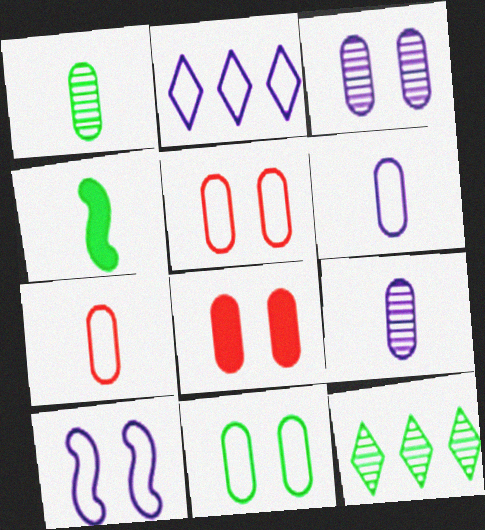[[2, 6, 10], 
[3, 8, 11], 
[4, 11, 12]]